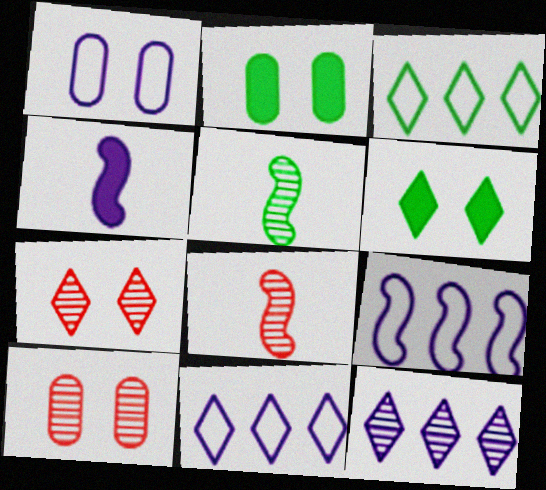[[1, 2, 10], 
[1, 4, 12], 
[2, 3, 5], 
[2, 8, 11], 
[3, 4, 10], 
[5, 10, 12]]